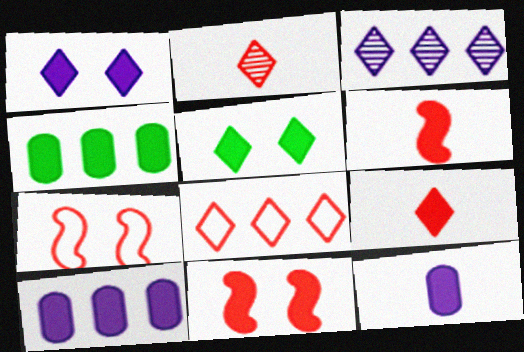[[1, 4, 6], 
[5, 6, 10]]